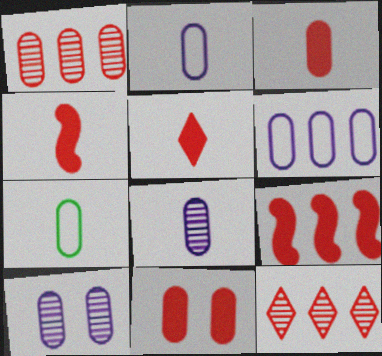[[3, 4, 5], 
[3, 7, 8], 
[5, 9, 11]]